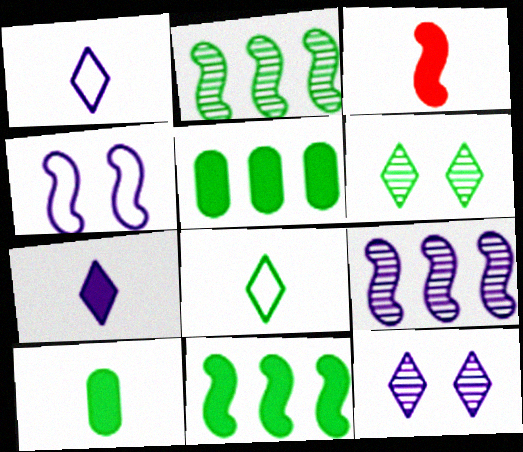[[2, 3, 4], 
[3, 7, 10]]